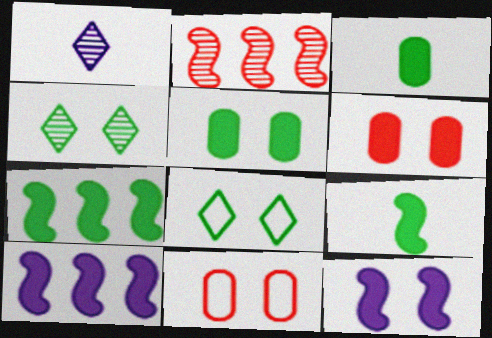[[1, 7, 11], 
[4, 11, 12]]